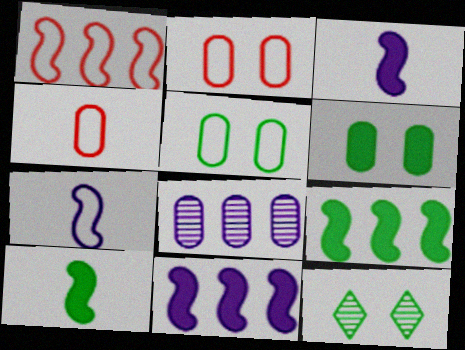[[4, 6, 8], 
[4, 11, 12]]